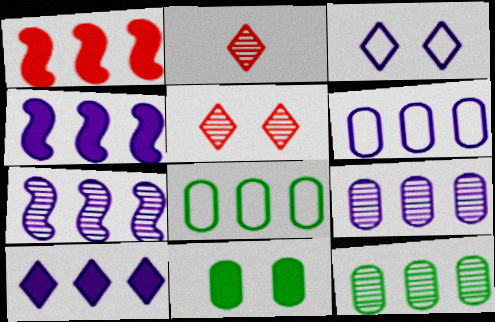[[6, 7, 10]]